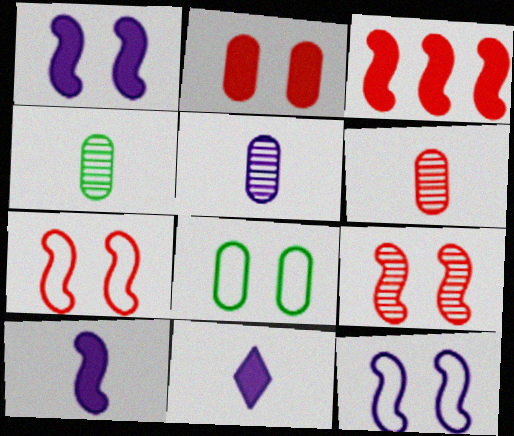[[4, 5, 6]]